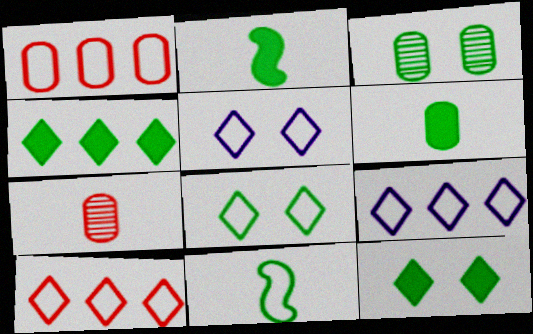[[1, 5, 11], 
[3, 4, 11]]